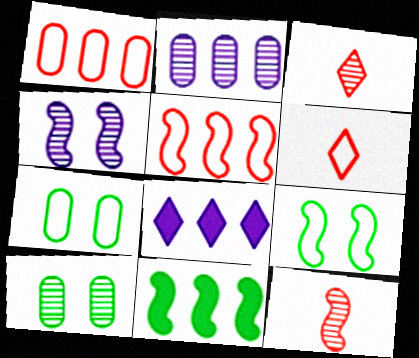[[7, 8, 12]]